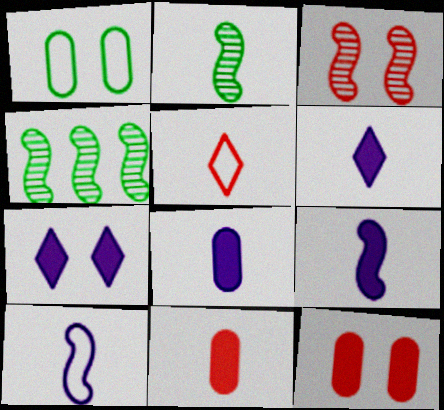[[1, 3, 7], 
[2, 5, 8], 
[6, 8, 9]]